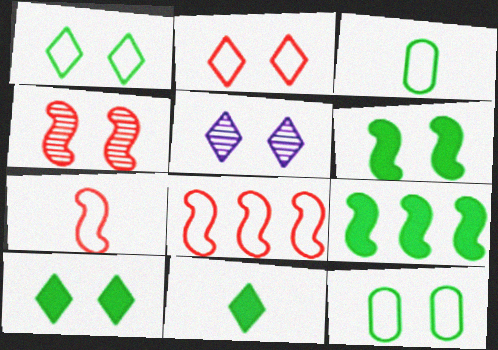[[2, 5, 10]]